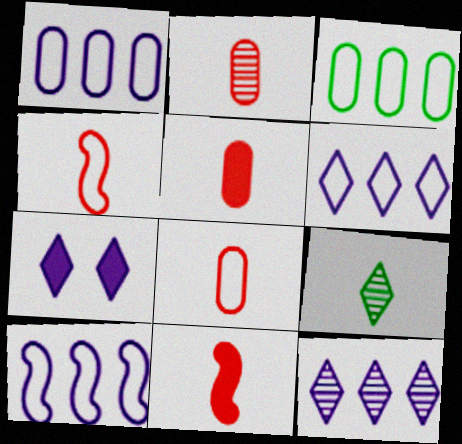[[1, 6, 10], 
[2, 5, 8]]